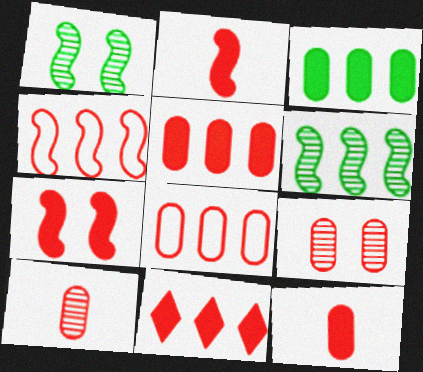[[7, 11, 12], 
[8, 9, 12]]